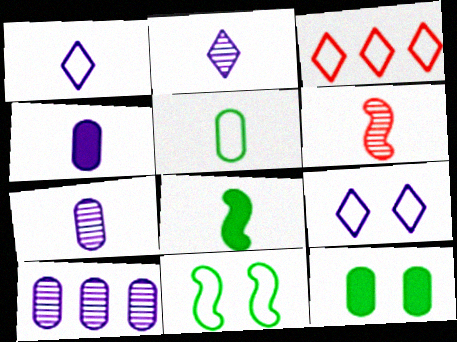[]